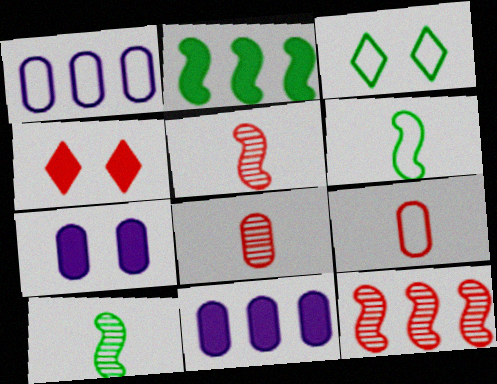[[1, 4, 10], 
[3, 5, 11], 
[4, 9, 12]]